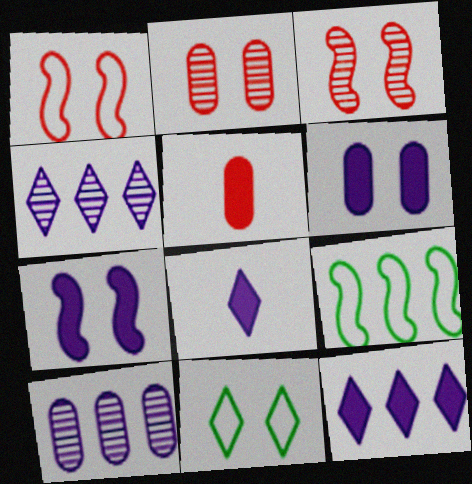[[2, 7, 11], 
[2, 8, 9], 
[3, 6, 11]]